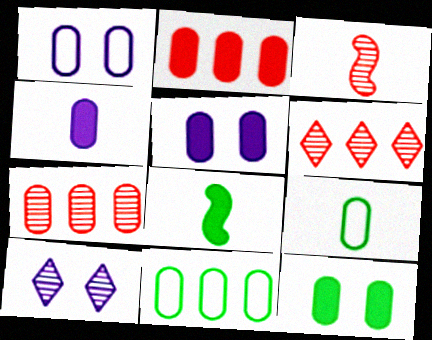[[1, 6, 8], 
[2, 4, 12], 
[5, 7, 9]]